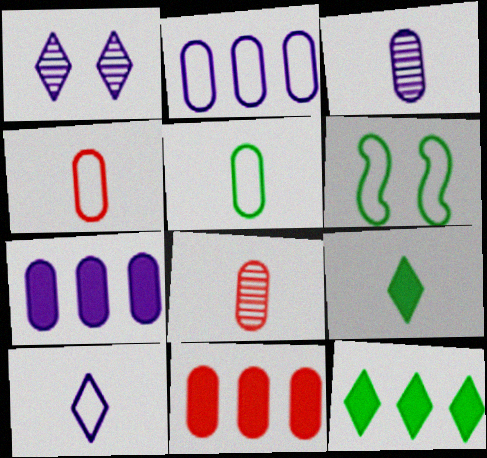[]